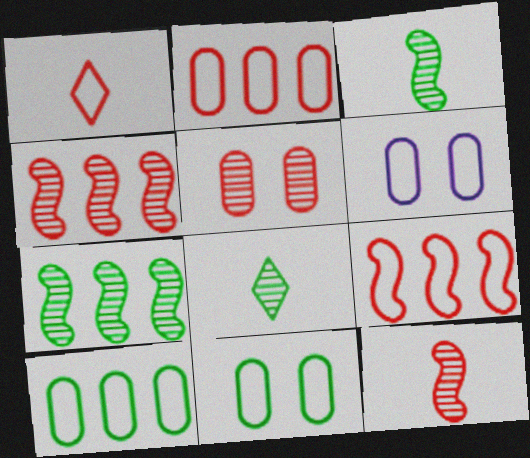[]